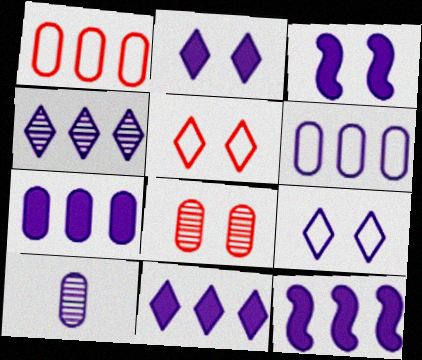[[4, 6, 12], 
[7, 11, 12], 
[9, 10, 12]]